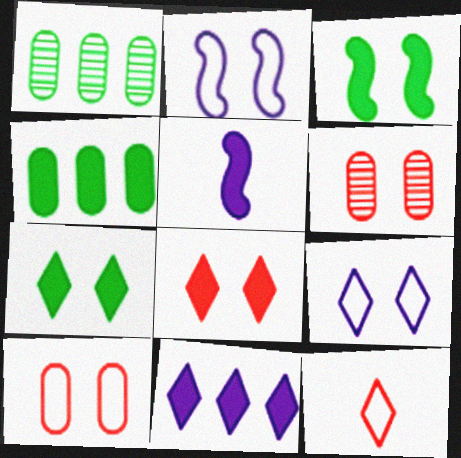[[2, 6, 7], 
[3, 6, 9], 
[4, 5, 8]]